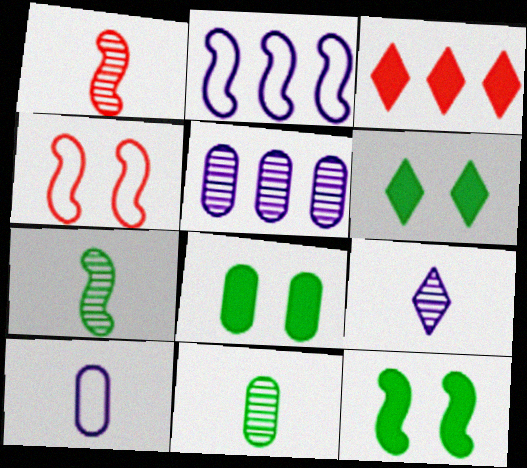[[1, 2, 12], 
[1, 9, 11], 
[6, 8, 12]]